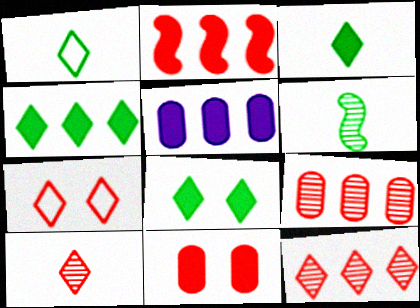[[2, 4, 5], 
[3, 4, 8], 
[5, 6, 7]]